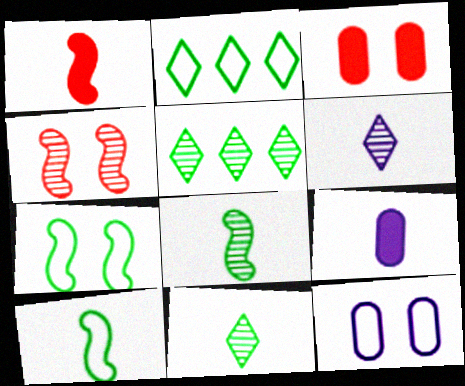[[1, 5, 12], 
[2, 4, 9]]